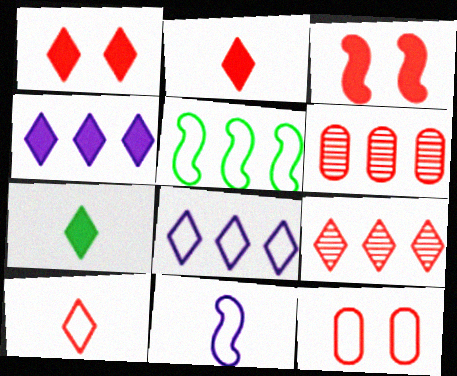[[1, 4, 7], 
[1, 9, 10], 
[3, 6, 10], 
[4, 5, 6]]